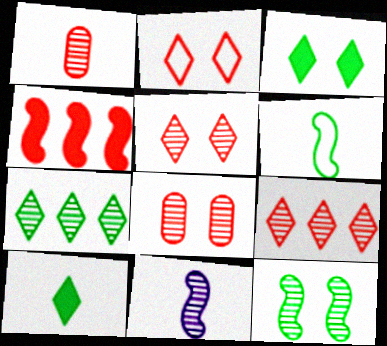[[1, 2, 4], 
[7, 8, 11]]